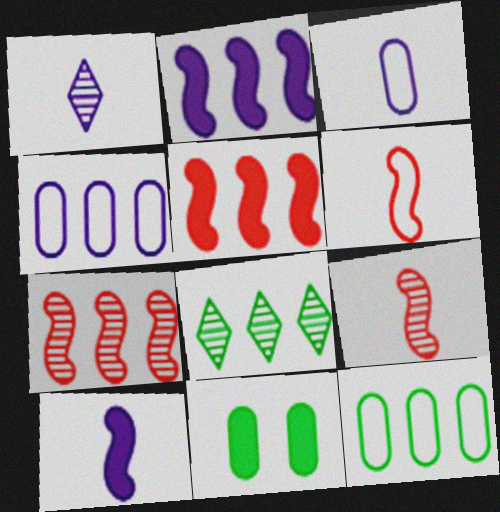[[1, 3, 10], 
[4, 5, 8]]